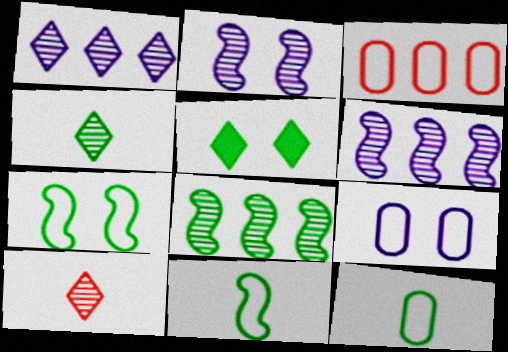[[3, 9, 12], 
[5, 8, 12]]